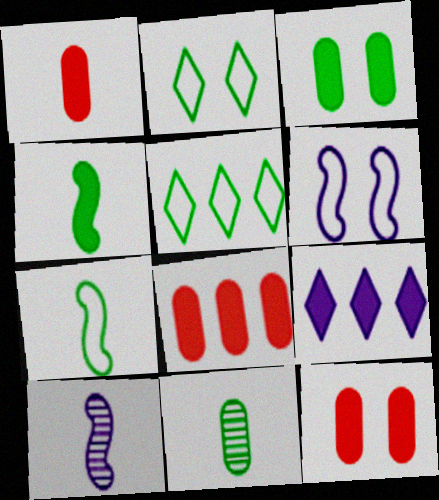[[1, 8, 12], 
[2, 8, 10], 
[4, 9, 12], 
[5, 10, 12]]